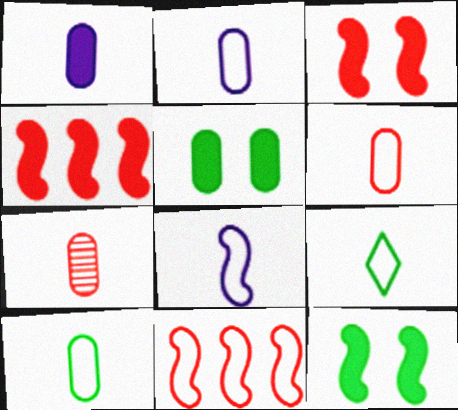[[1, 7, 10], 
[2, 6, 10], 
[6, 8, 9]]